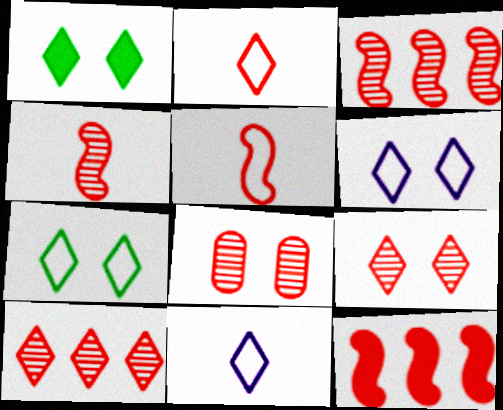[[1, 6, 9], 
[1, 10, 11], 
[2, 8, 12], 
[4, 8, 10]]